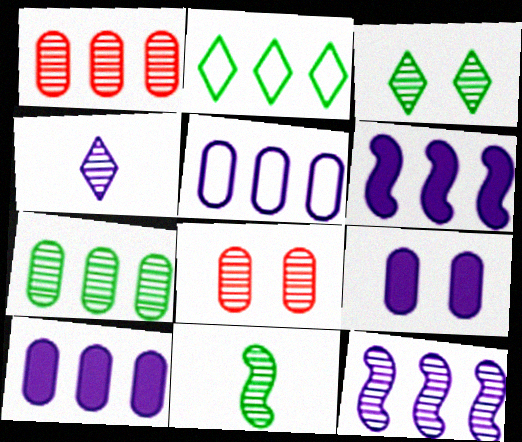[[1, 2, 6], 
[3, 7, 11]]